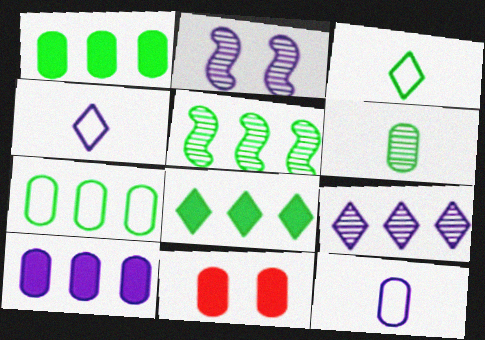[[2, 4, 10], 
[4, 5, 11], 
[5, 7, 8]]